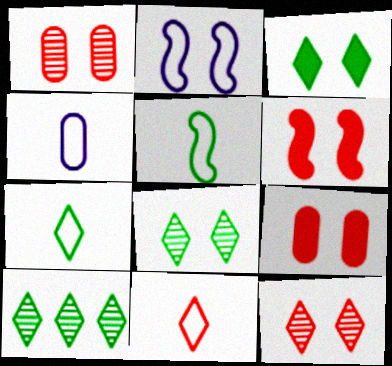[[1, 2, 3], 
[2, 8, 9], 
[3, 7, 10], 
[4, 5, 11], 
[4, 6, 10]]